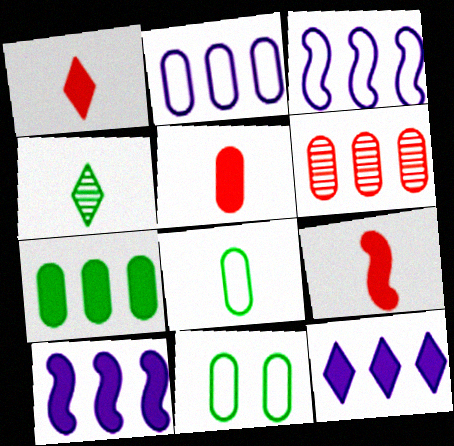[[1, 5, 9], 
[2, 6, 7]]